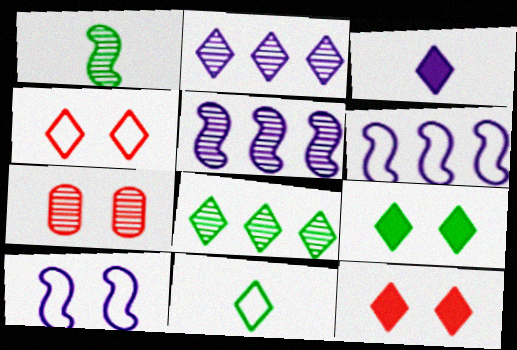[[1, 2, 7], 
[2, 11, 12], 
[3, 4, 8], 
[7, 9, 10], 
[8, 9, 11]]